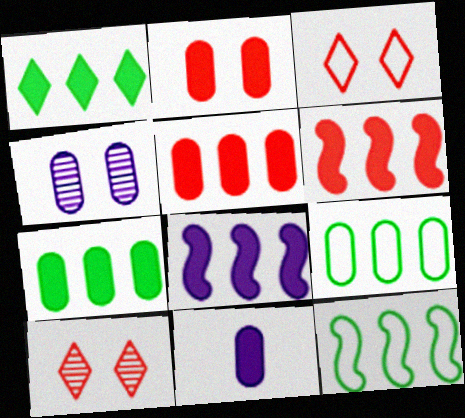[[1, 5, 8], 
[2, 7, 11], 
[10, 11, 12]]